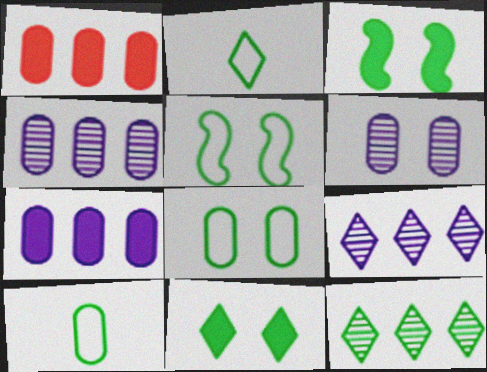[[1, 6, 10], 
[2, 11, 12], 
[3, 10, 12]]